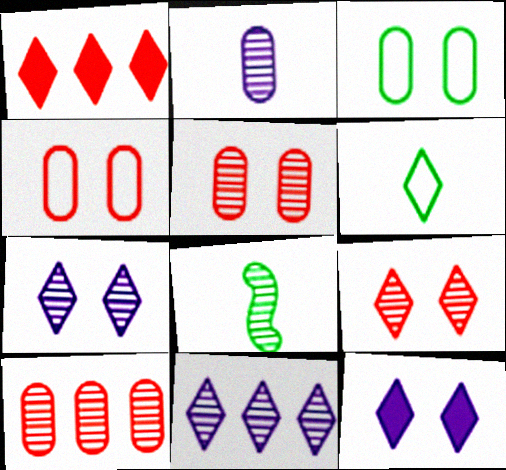[[1, 6, 7], 
[5, 8, 11], 
[7, 8, 10]]